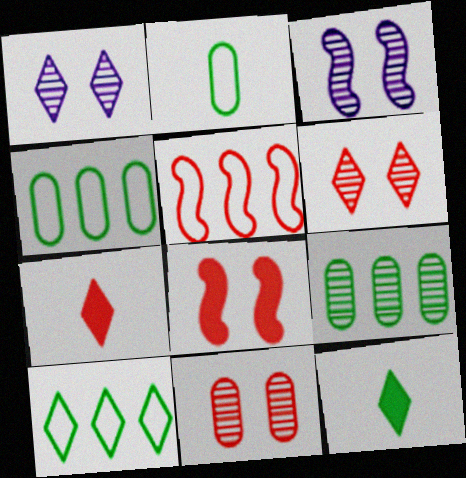[[1, 7, 10], 
[3, 4, 7], 
[5, 7, 11]]